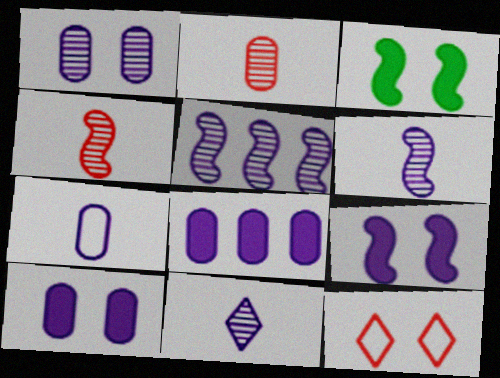[[1, 3, 12], 
[1, 5, 11], 
[1, 7, 8]]